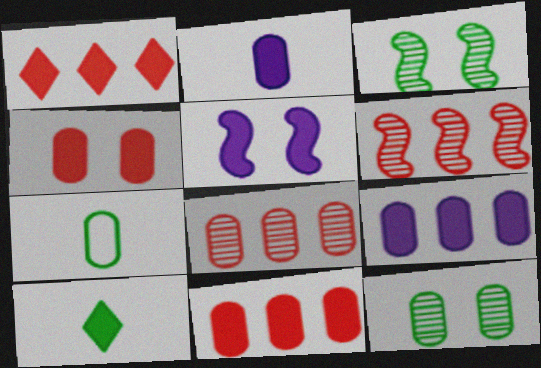[[5, 10, 11]]